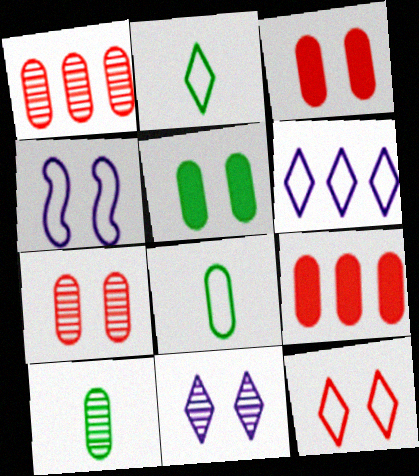[[2, 6, 12]]